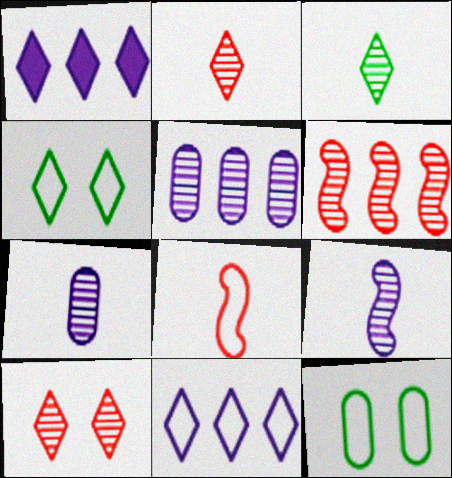[[1, 2, 4], 
[8, 11, 12]]